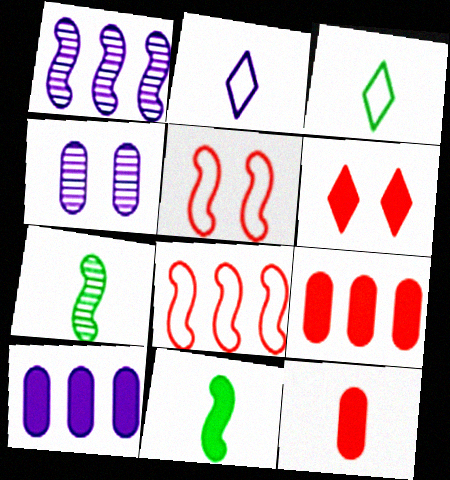[[1, 5, 11], 
[2, 7, 12], 
[6, 10, 11]]